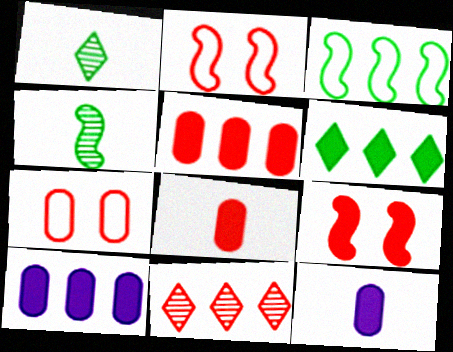[[1, 2, 10], 
[2, 8, 11], 
[3, 10, 11], 
[6, 9, 12]]